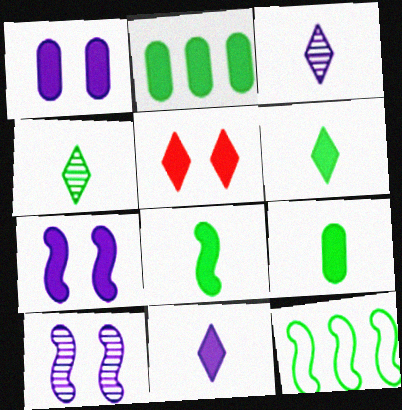[[6, 8, 9]]